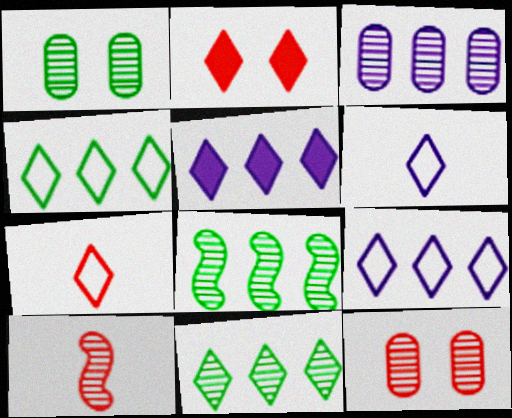[[2, 6, 11]]